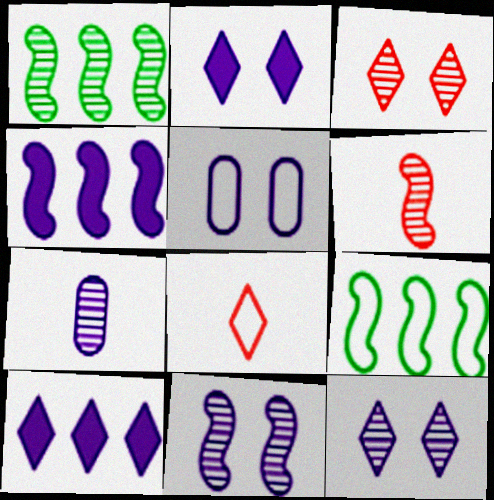[[1, 3, 7], 
[1, 6, 11], 
[2, 5, 11], 
[5, 8, 9]]